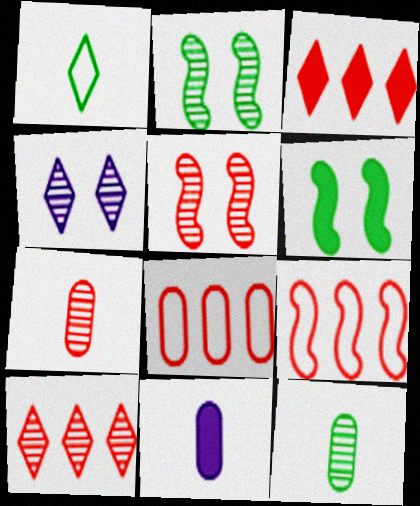[[1, 3, 4], 
[3, 6, 11], 
[5, 7, 10]]